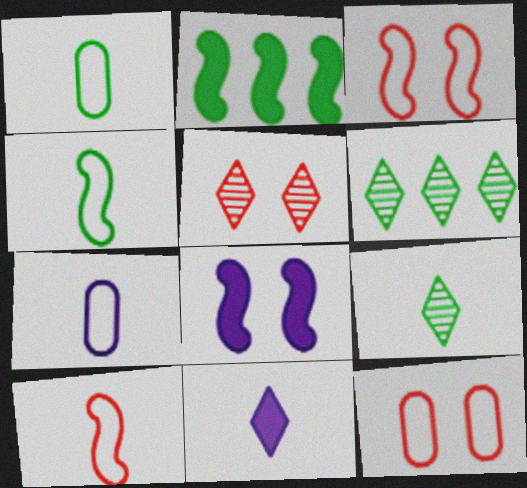[[2, 5, 7]]